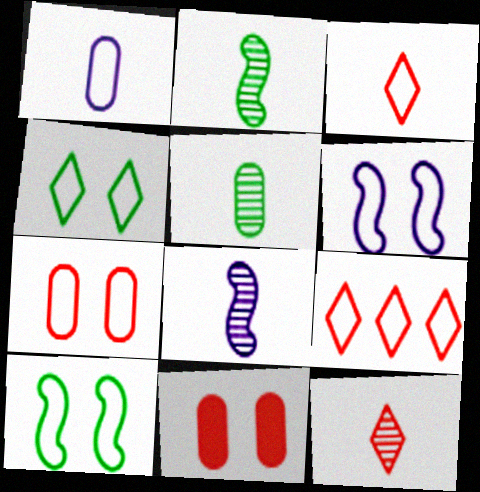[[1, 9, 10], 
[4, 6, 7], 
[5, 8, 12]]